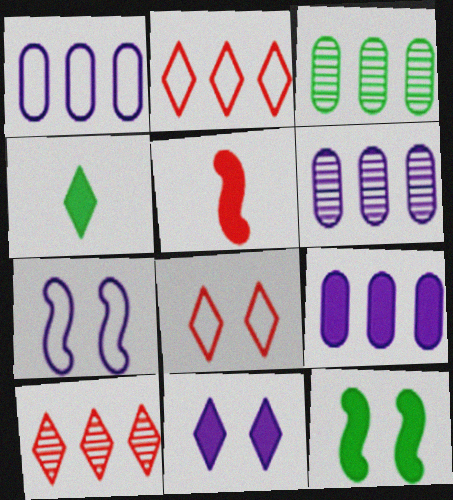[[1, 6, 9]]